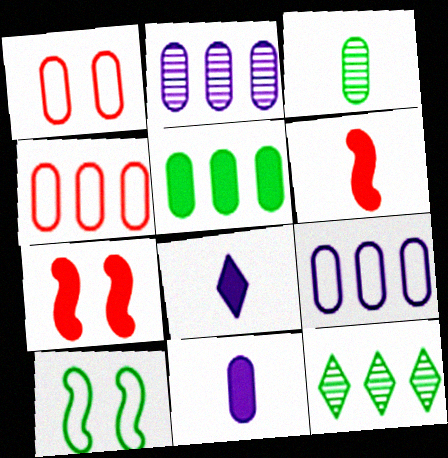[[2, 4, 5], 
[5, 7, 8]]